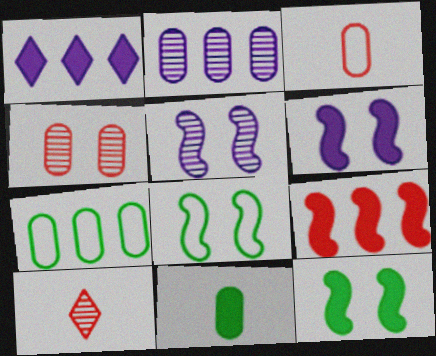[[6, 7, 10]]